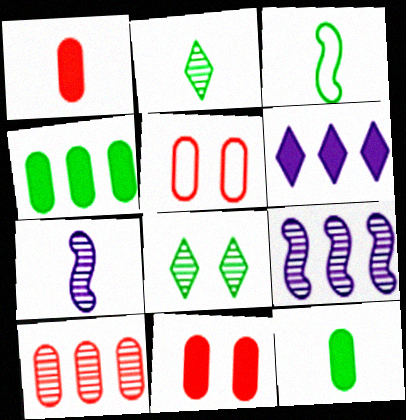[[1, 5, 10], 
[2, 3, 12], 
[3, 4, 8], 
[7, 8, 10]]